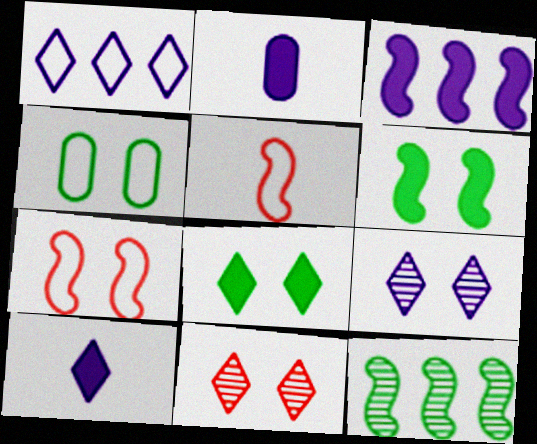[[1, 4, 5], 
[1, 9, 10]]